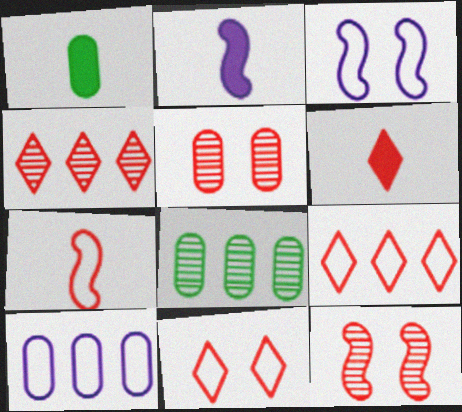[[1, 2, 6], 
[1, 3, 4], 
[1, 5, 10], 
[2, 8, 11], 
[3, 6, 8], 
[4, 6, 11]]